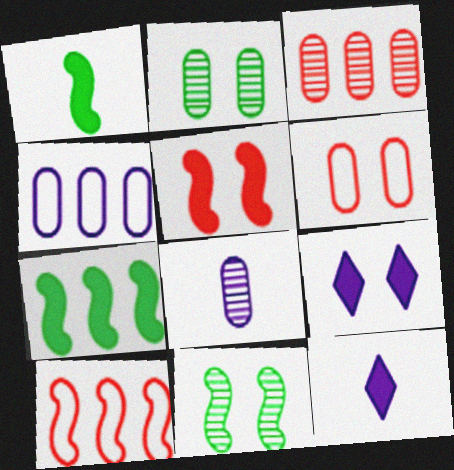[[2, 3, 8], 
[2, 10, 12], 
[6, 9, 11]]